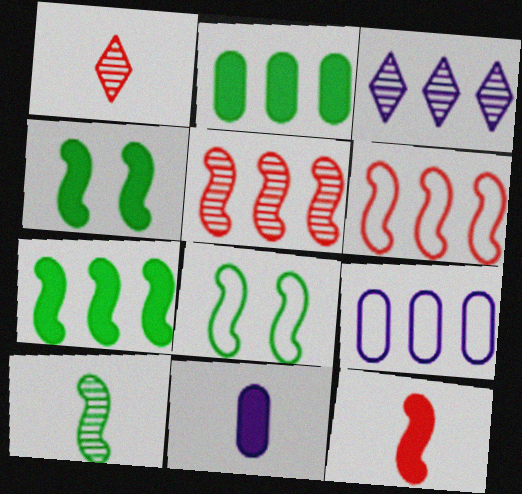[[1, 4, 9], 
[2, 3, 6], 
[7, 8, 10]]